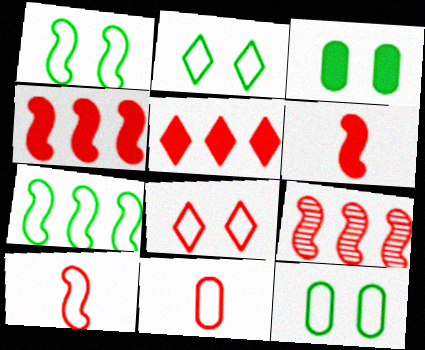[[1, 2, 12]]